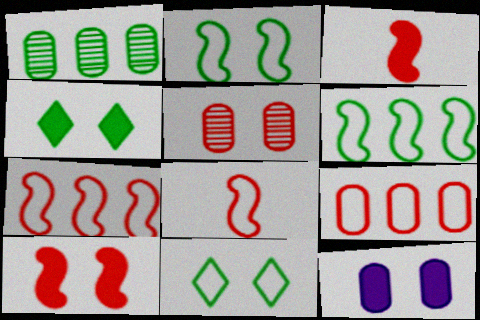[[4, 10, 12]]